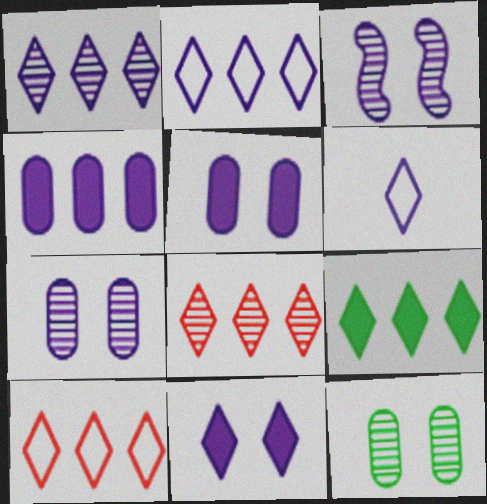[[1, 6, 11], 
[1, 9, 10], 
[2, 8, 9], 
[3, 4, 6]]